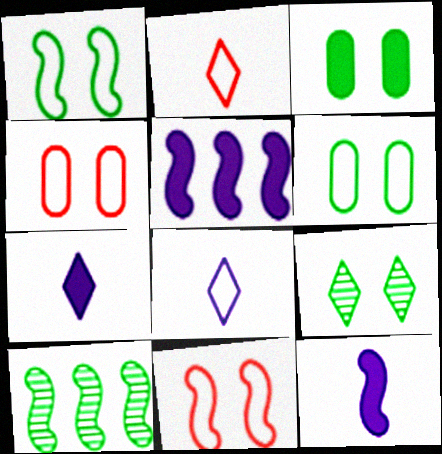[[1, 3, 9], 
[4, 7, 10], 
[10, 11, 12]]